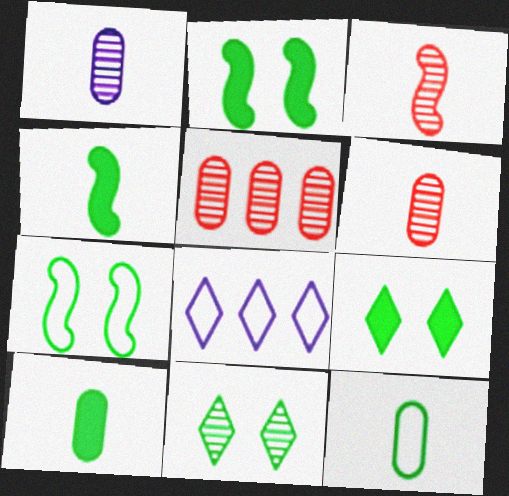[[2, 6, 8]]